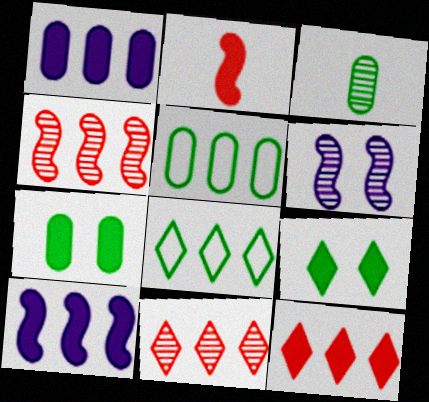[[1, 2, 9], 
[1, 4, 8], 
[3, 5, 7], 
[3, 6, 11], 
[5, 10, 11]]